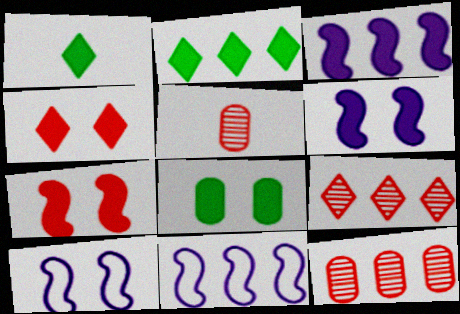[[1, 10, 12], 
[2, 5, 10], 
[2, 11, 12], 
[4, 6, 8]]